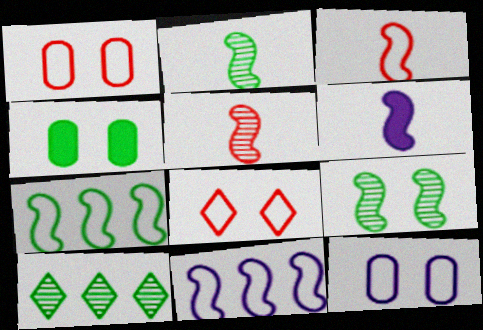[[1, 6, 10], 
[2, 3, 6]]